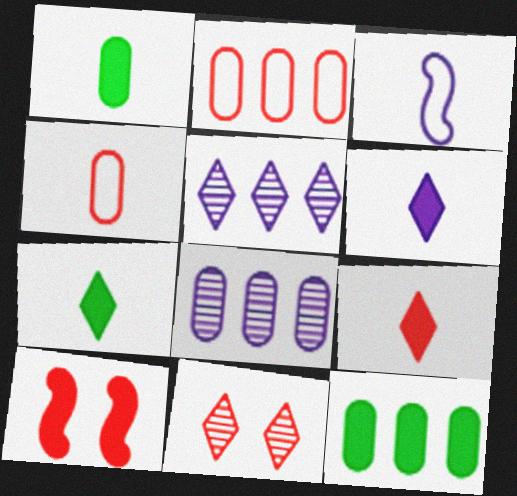[[2, 8, 12], 
[3, 11, 12], 
[6, 7, 9], 
[6, 10, 12]]